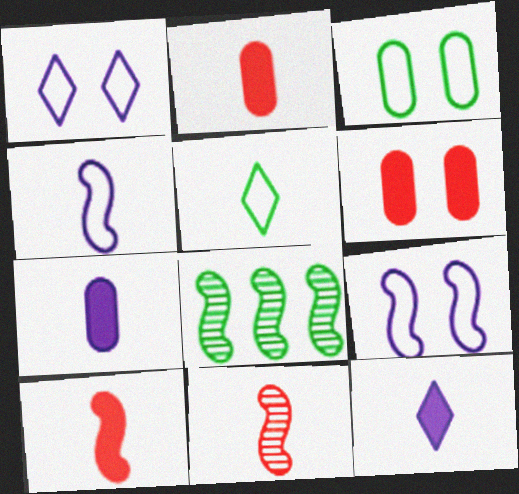[[1, 2, 8], 
[5, 7, 11], 
[8, 9, 10]]